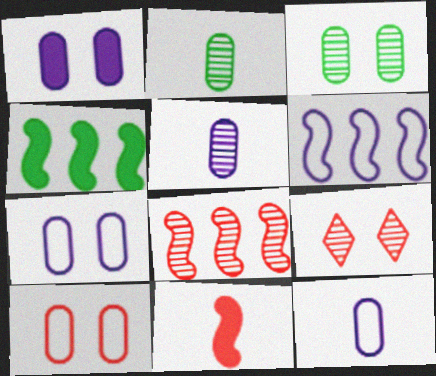[[1, 3, 10], 
[4, 6, 8], 
[4, 9, 12]]